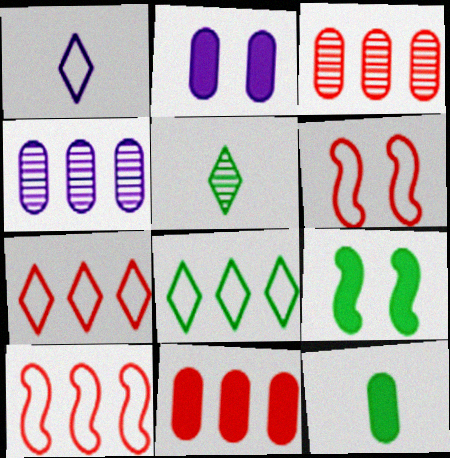[[1, 3, 9], 
[2, 5, 10], 
[2, 11, 12]]